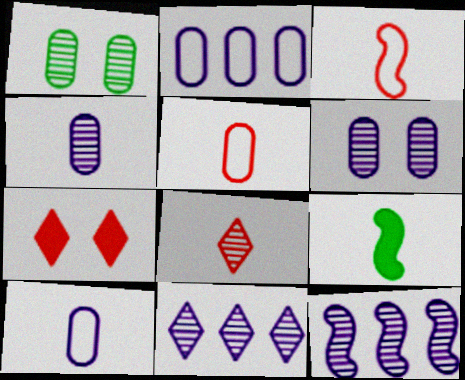[[1, 8, 12], 
[8, 9, 10]]